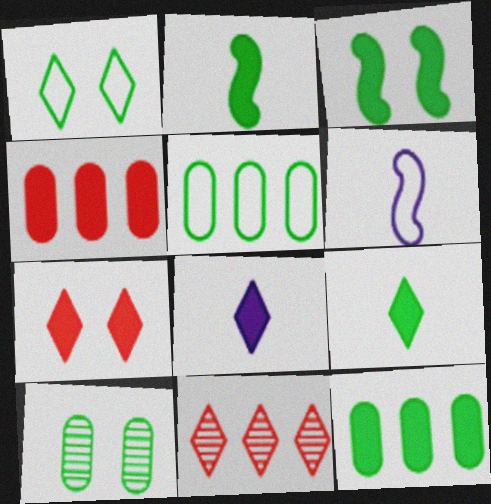[[1, 3, 10], 
[1, 8, 11], 
[3, 4, 8], 
[3, 9, 12]]